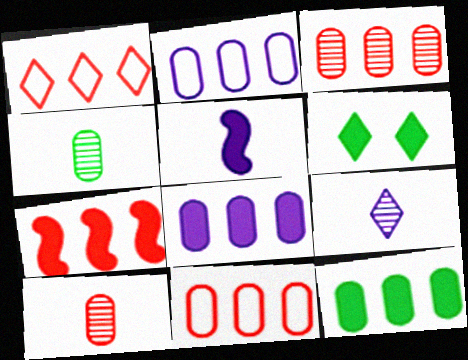[[1, 3, 7], 
[1, 6, 9], 
[2, 3, 12]]